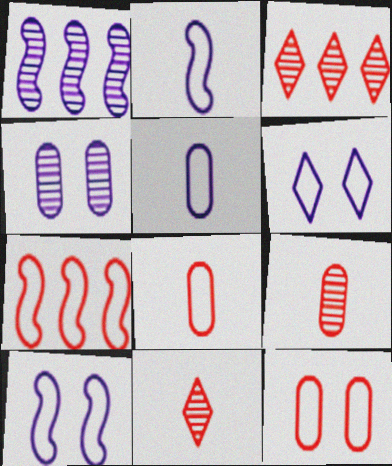[]